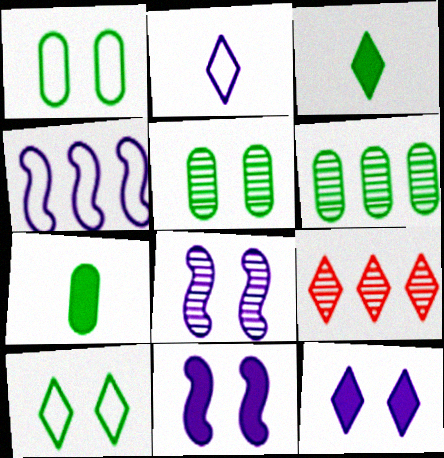[[1, 6, 7]]